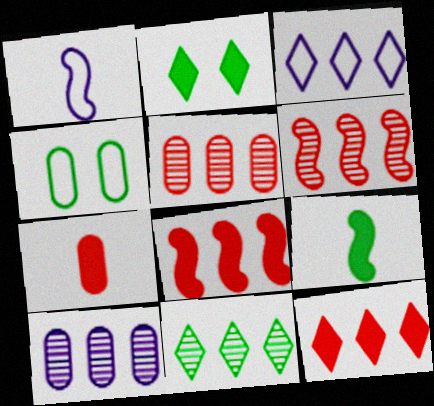[[1, 2, 5], 
[3, 11, 12], 
[4, 7, 10], 
[4, 9, 11], 
[6, 10, 11]]